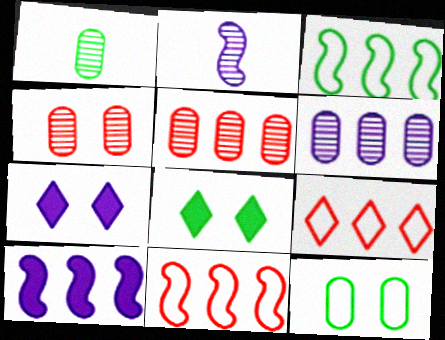[[1, 3, 8], 
[1, 4, 6], 
[1, 7, 11]]